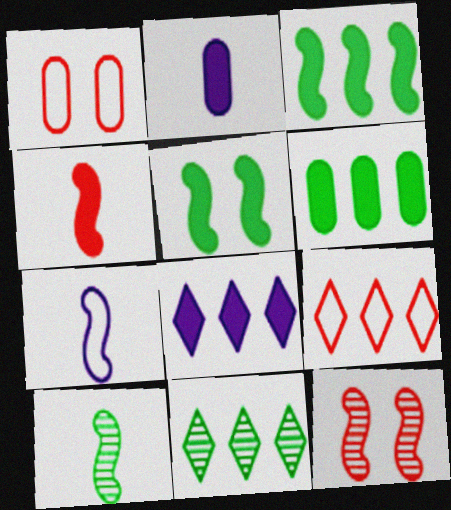[[1, 8, 10], 
[3, 7, 12], 
[4, 7, 10], 
[8, 9, 11]]